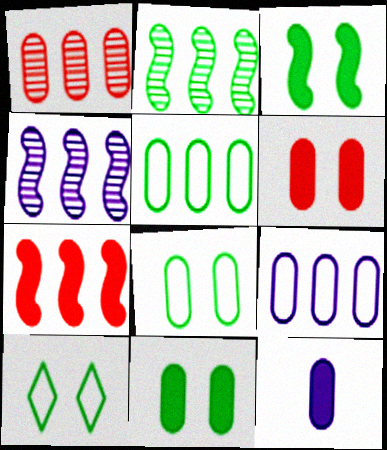[[1, 8, 12]]